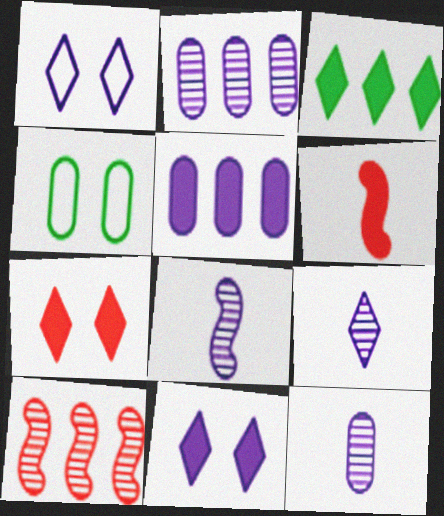[[1, 5, 8], 
[8, 9, 12]]